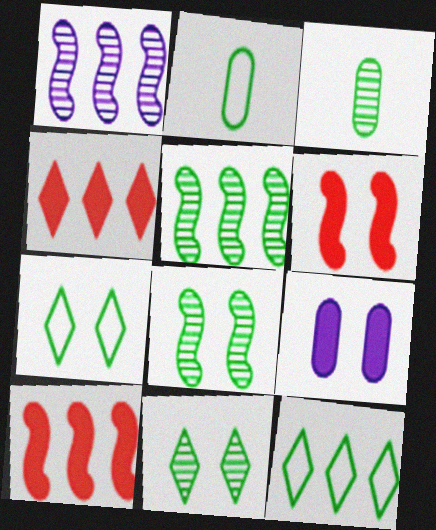[[3, 5, 11]]